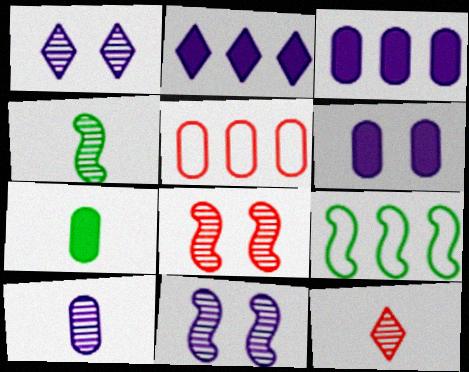[[4, 10, 12], 
[6, 9, 12]]